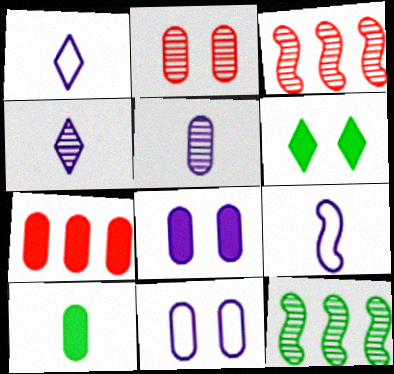[[2, 4, 12], 
[7, 8, 10]]